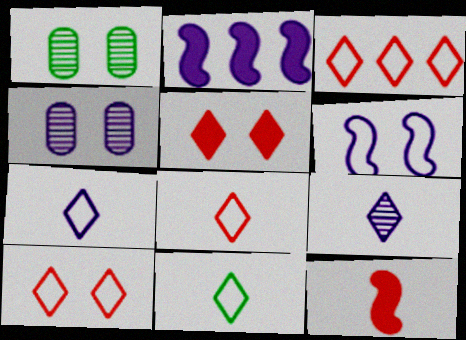[[1, 2, 8], 
[1, 5, 6], 
[2, 4, 7], 
[3, 8, 10], 
[7, 8, 11]]